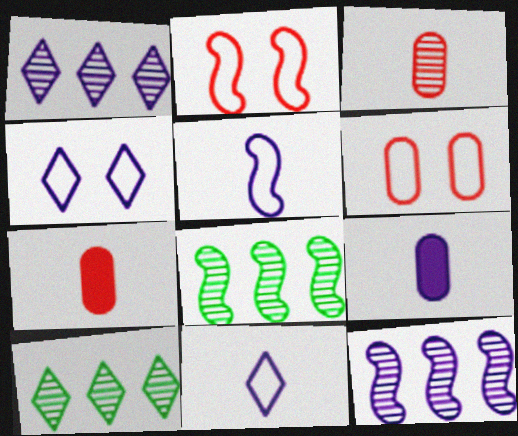[[2, 9, 10], 
[4, 7, 8], 
[4, 9, 12]]